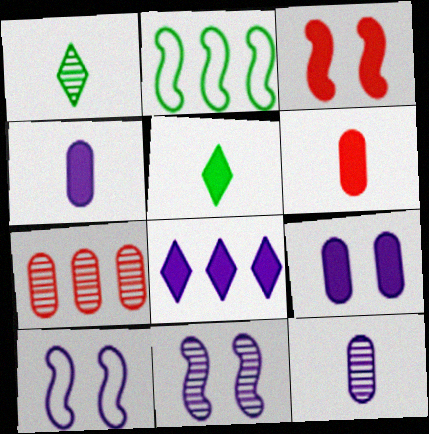[[1, 7, 11], 
[2, 7, 8], 
[5, 7, 10], 
[8, 10, 12]]